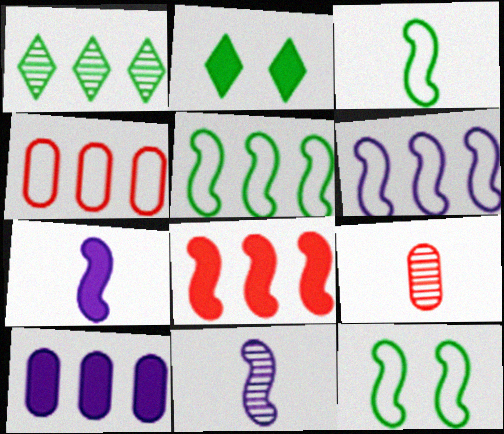[[2, 4, 11], 
[2, 6, 9], 
[3, 5, 12], 
[8, 11, 12]]